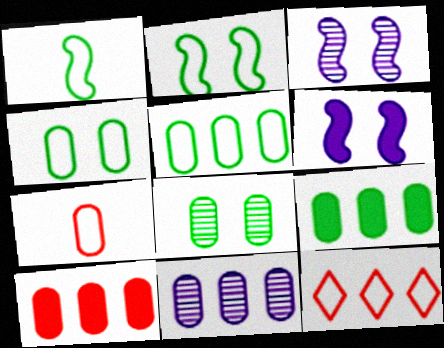[[5, 10, 11]]